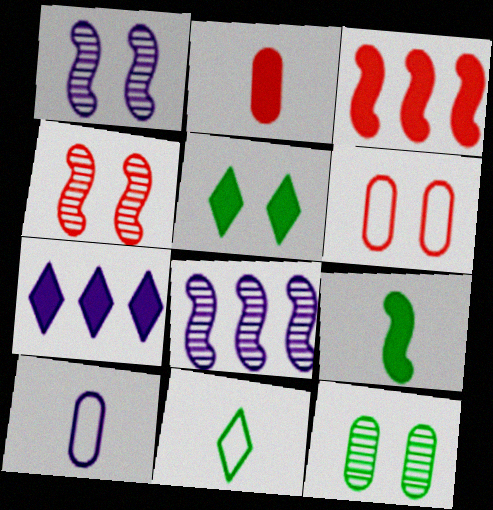[[1, 5, 6], 
[1, 7, 10]]